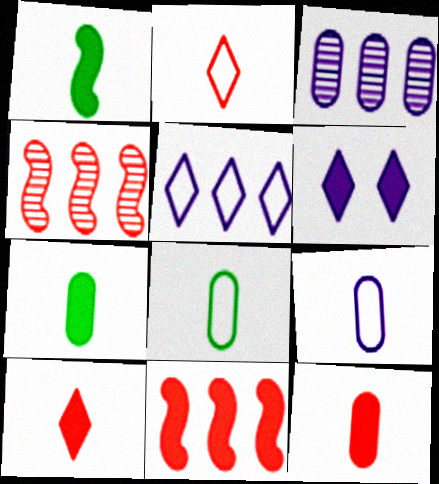[[4, 6, 8], 
[6, 7, 11]]